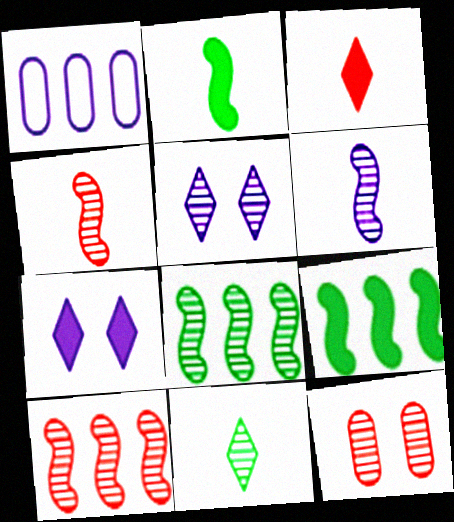[[1, 6, 7]]